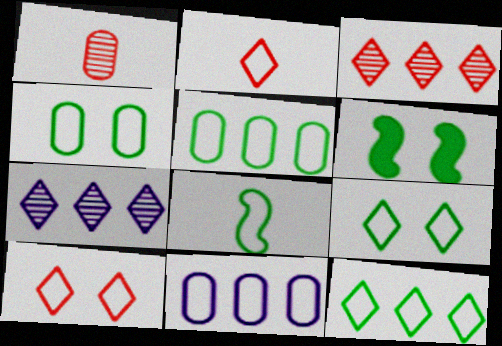[[4, 8, 12], 
[5, 8, 9], 
[8, 10, 11]]